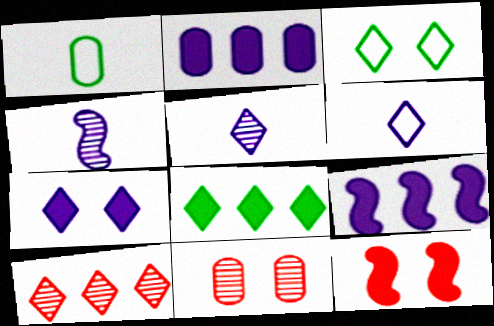[[1, 2, 11]]